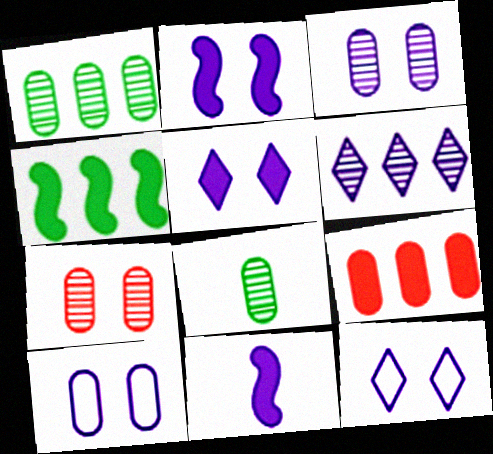[[2, 3, 12], 
[6, 10, 11], 
[8, 9, 10]]